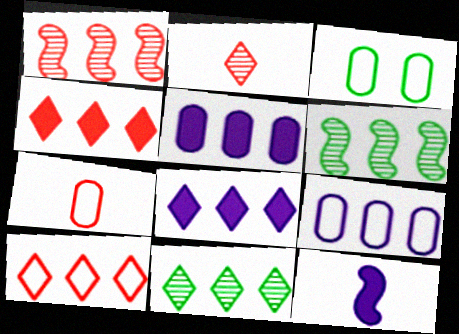[[3, 7, 9], 
[4, 6, 9], 
[5, 6, 10], 
[8, 10, 11]]